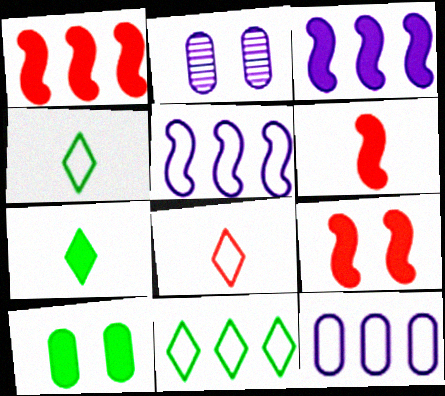[[1, 2, 4], 
[1, 6, 9], 
[2, 6, 11]]